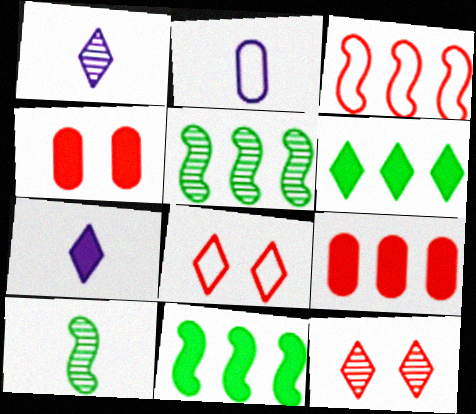[[1, 6, 8], 
[2, 11, 12], 
[4, 7, 11]]